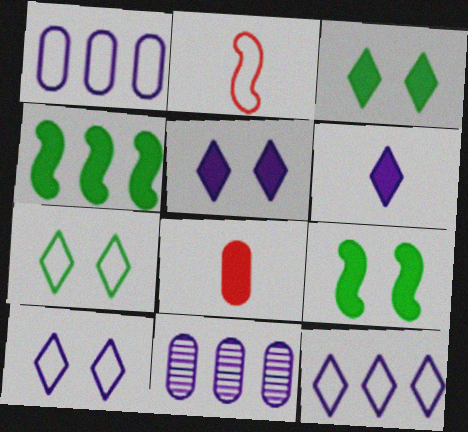[[1, 2, 7], 
[2, 3, 11], 
[4, 5, 8]]